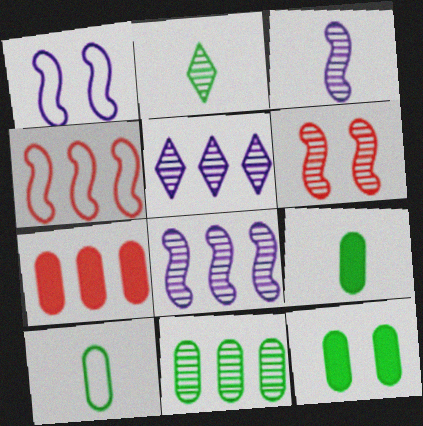[[1, 2, 7], 
[10, 11, 12]]